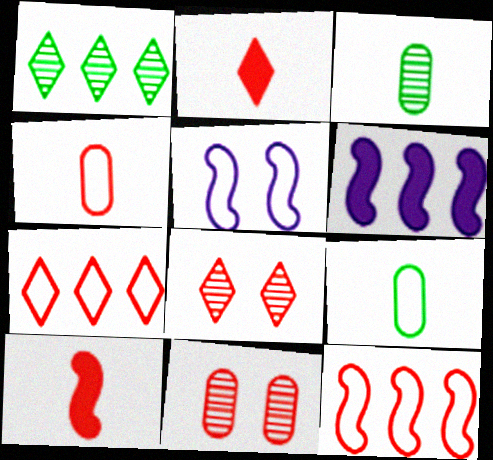[[2, 7, 8], 
[2, 11, 12], 
[5, 7, 9], 
[6, 8, 9], 
[7, 10, 11]]